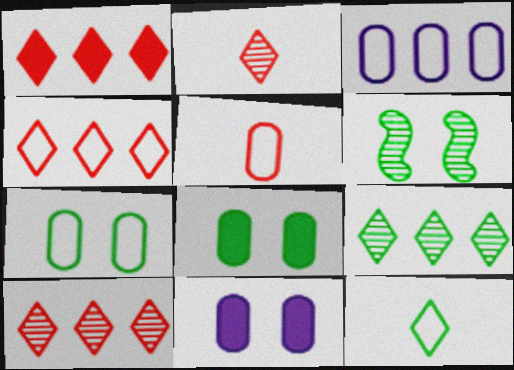[[1, 4, 10], 
[3, 5, 7]]